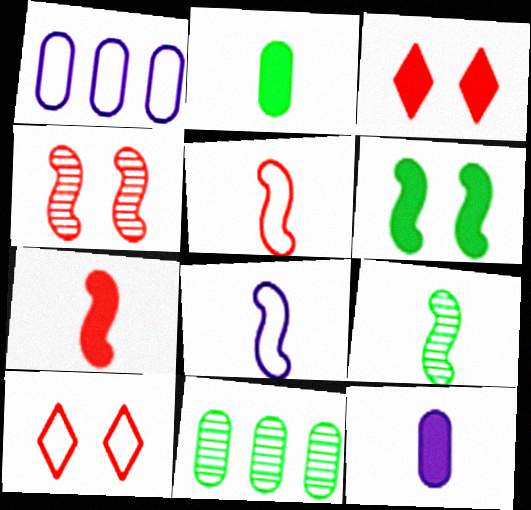[[1, 3, 9], 
[3, 8, 11], 
[7, 8, 9]]